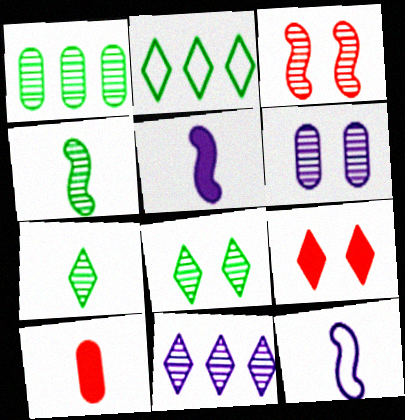[[1, 4, 8], 
[1, 9, 12], 
[3, 6, 8], 
[7, 10, 12]]